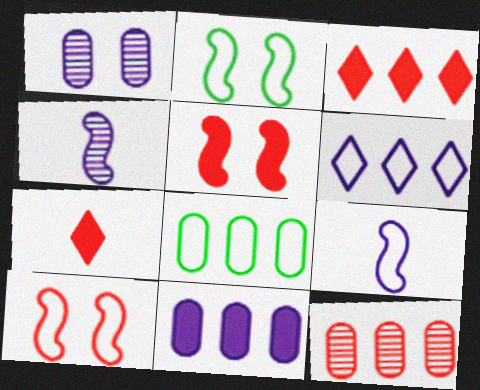[[7, 10, 12], 
[8, 11, 12]]